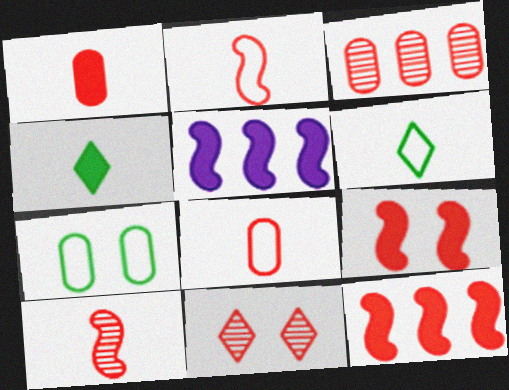[[3, 10, 11], 
[8, 11, 12]]